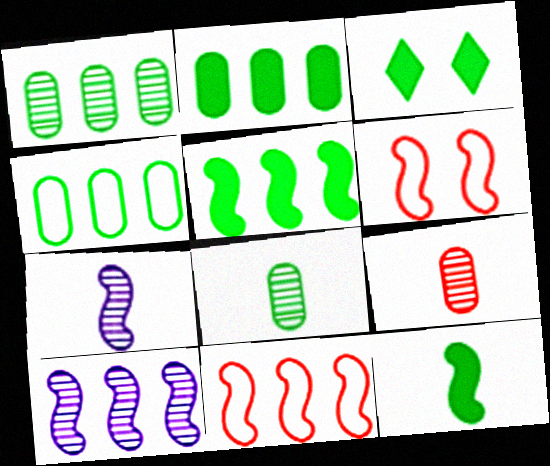[[1, 2, 4], 
[2, 3, 12], 
[5, 6, 7], 
[5, 10, 11], 
[6, 10, 12]]